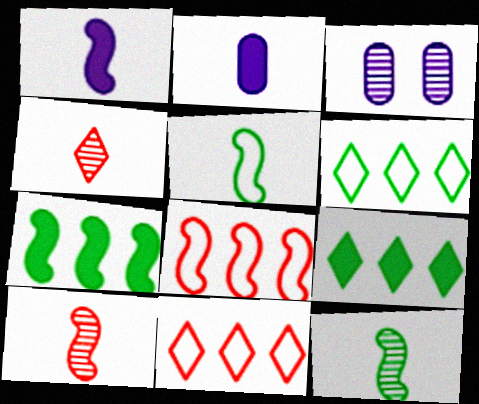[[1, 5, 10], 
[2, 4, 5]]